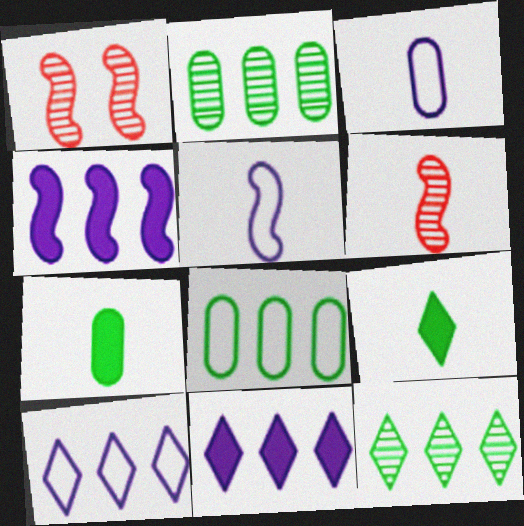[[1, 7, 10], 
[3, 6, 9]]